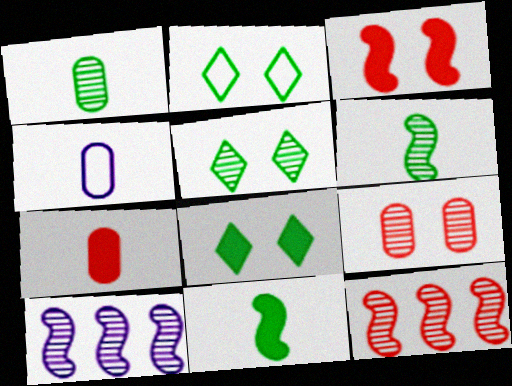[[1, 4, 7], 
[2, 5, 8], 
[2, 7, 10], 
[4, 8, 12]]